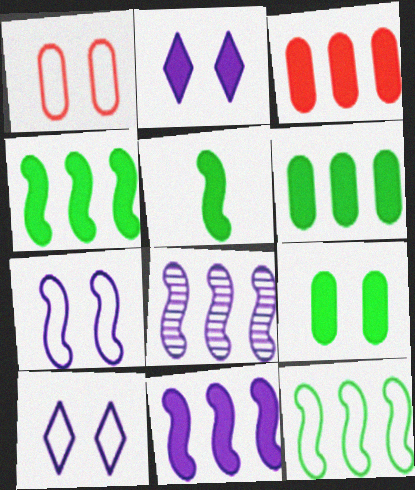[[2, 3, 5]]